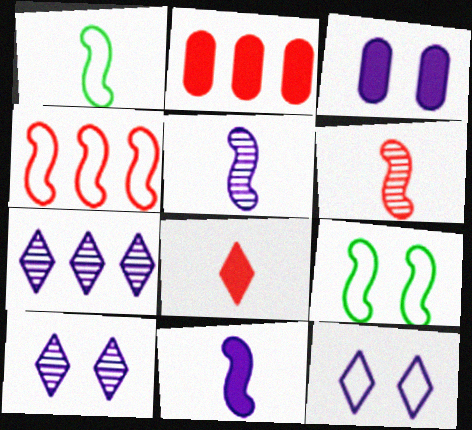[[1, 2, 10], 
[1, 6, 11]]